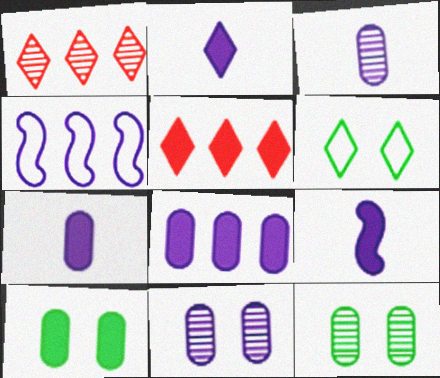[[1, 2, 6], 
[2, 4, 11], 
[2, 7, 9], 
[5, 9, 10]]